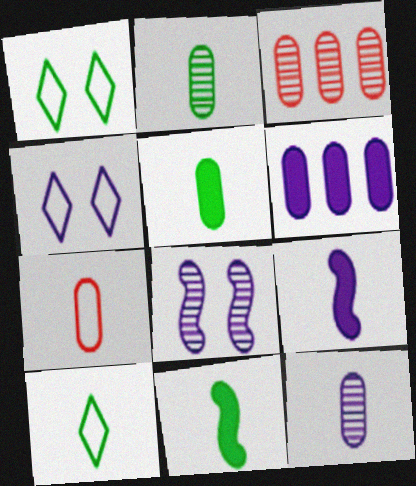[[1, 3, 9], 
[2, 10, 11], 
[3, 4, 11], 
[5, 7, 12]]